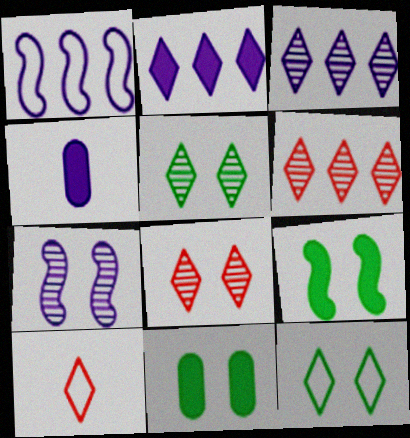[[2, 5, 10]]